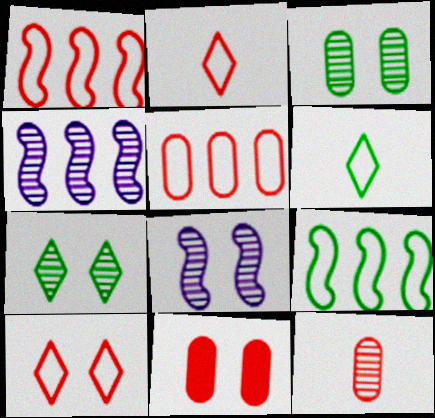[[4, 6, 11], 
[4, 7, 12], 
[5, 11, 12]]